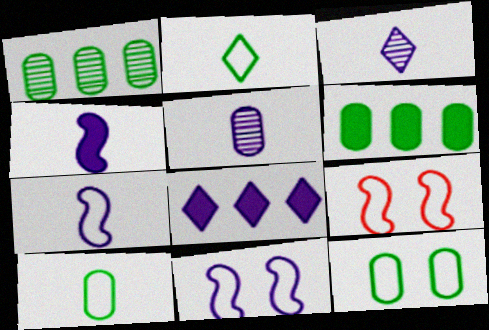[[3, 6, 9], 
[5, 8, 11]]